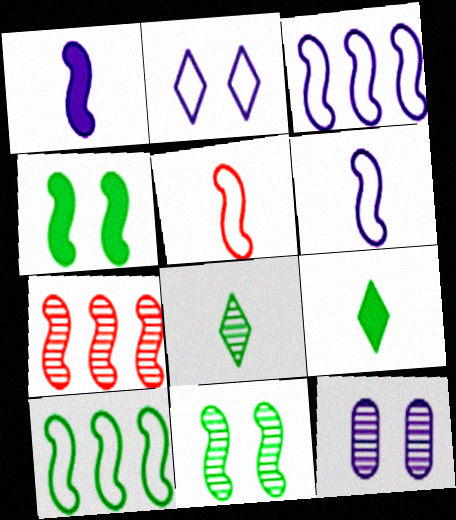[[4, 6, 7], 
[7, 8, 12]]